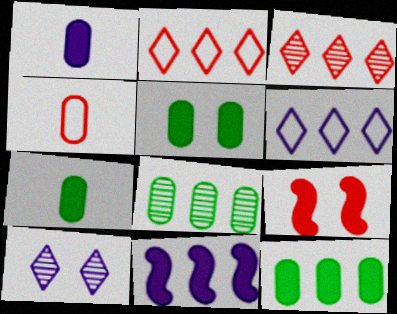[[2, 8, 11], 
[3, 4, 9], 
[5, 7, 12]]